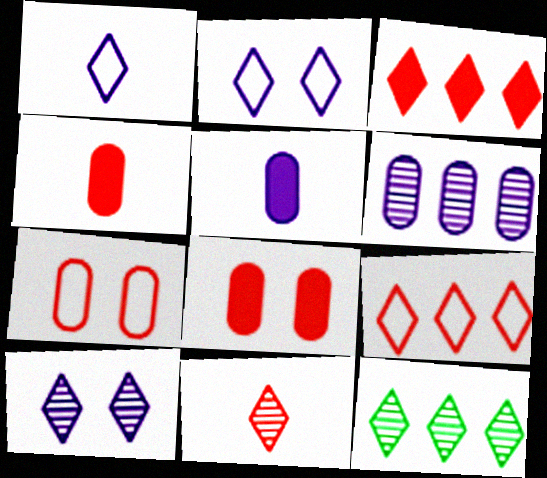[[10, 11, 12]]